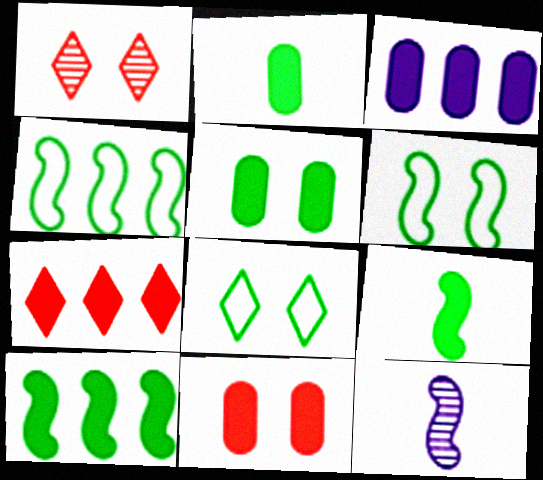[[2, 3, 11], 
[3, 7, 10]]